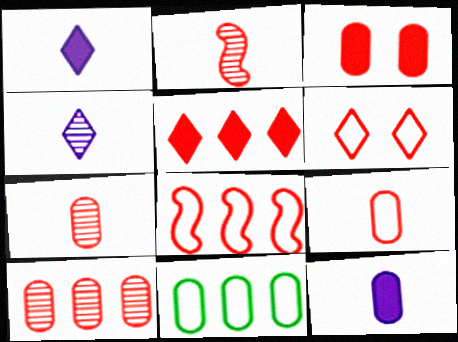[[3, 9, 10], 
[5, 8, 10], 
[6, 8, 9]]